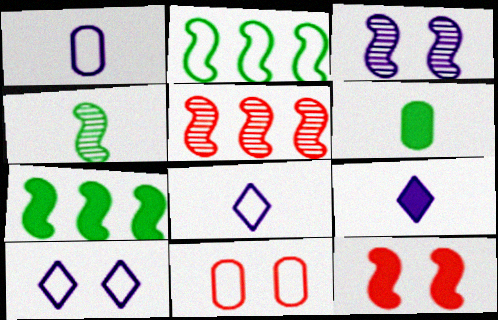[[2, 8, 11], 
[3, 4, 5], 
[5, 6, 10]]